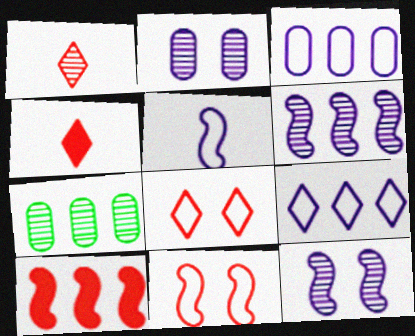[[1, 7, 12], 
[7, 9, 10]]